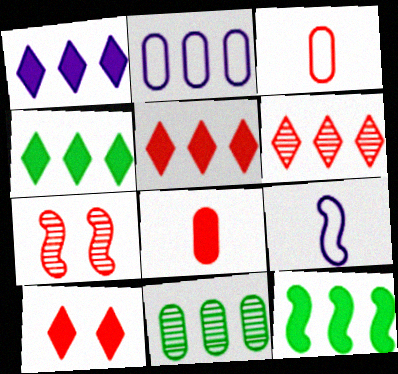[[1, 4, 5], 
[2, 6, 12], 
[3, 5, 7], 
[7, 9, 12], 
[9, 10, 11]]